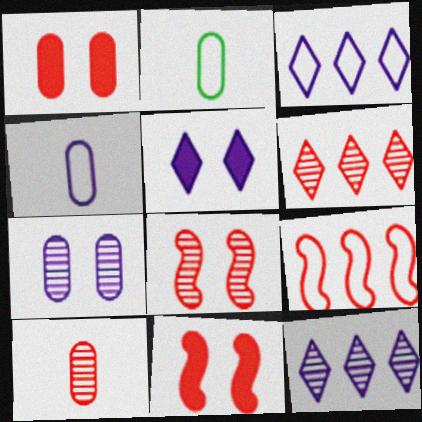[[2, 11, 12], 
[6, 8, 10]]